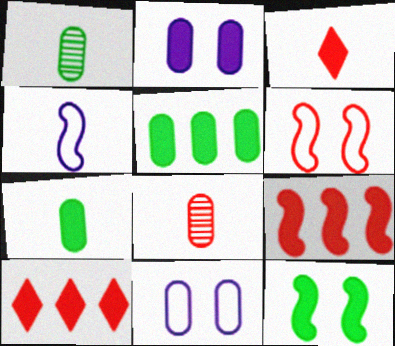[[1, 3, 4], 
[5, 8, 11], 
[6, 8, 10]]